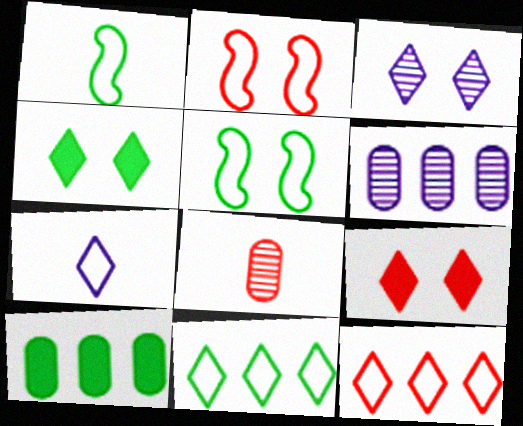[[1, 6, 9]]